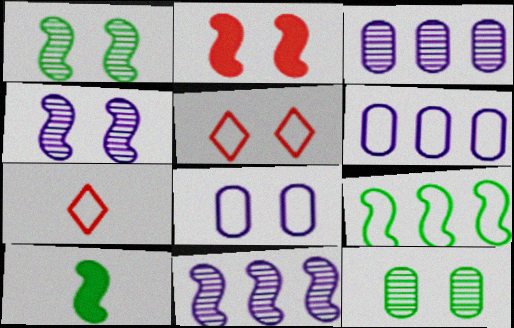[[1, 9, 10], 
[3, 5, 10], 
[7, 8, 9]]